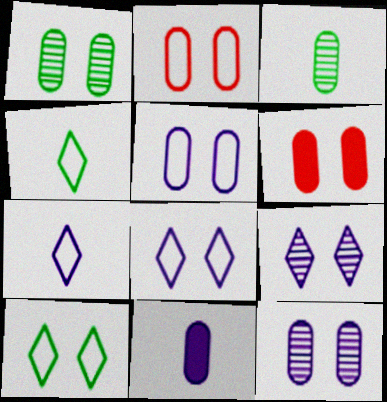[[1, 5, 6]]